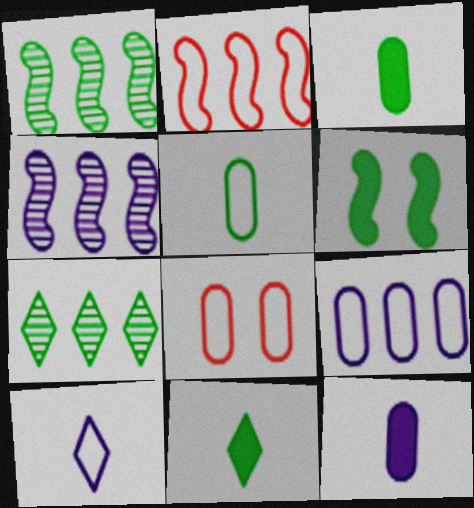[[4, 8, 11], 
[5, 6, 7], 
[5, 8, 9]]